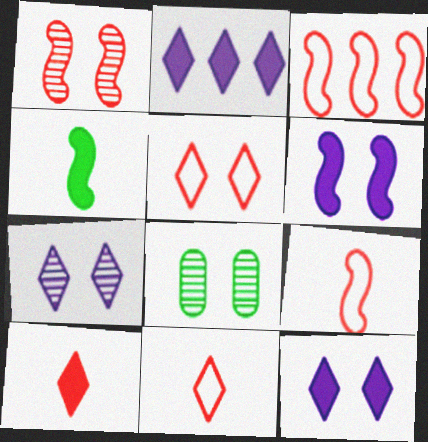[[1, 7, 8], 
[2, 8, 9], 
[5, 6, 8]]